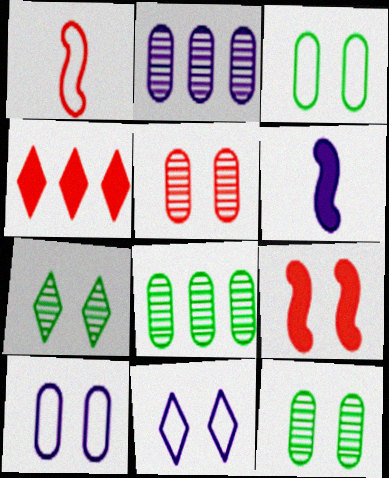[[1, 4, 5], 
[2, 6, 11], 
[7, 9, 10], 
[9, 11, 12]]